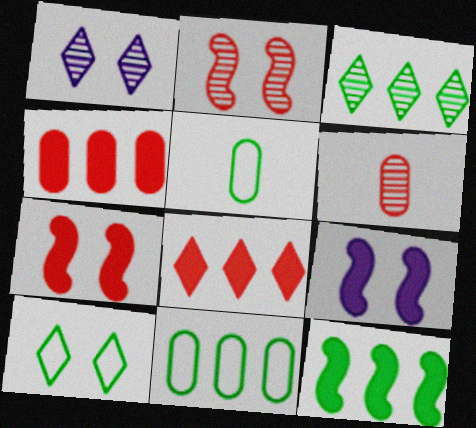[[3, 11, 12]]